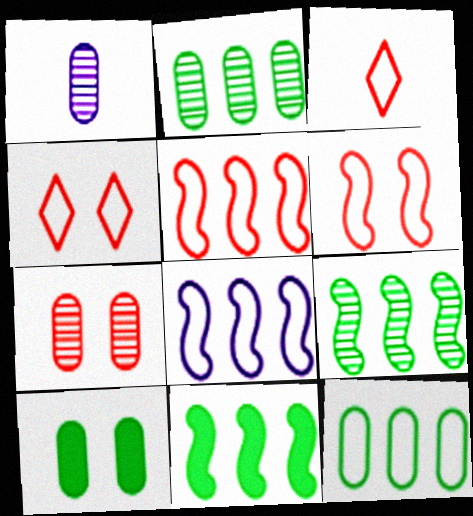[[1, 2, 7], 
[1, 4, 11]]